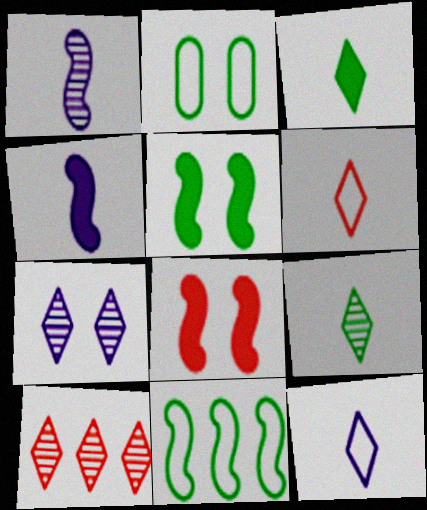[[1, 8, 11], 
[2, 4, 10], 
[2, 7, 8], 
[7, 9, 10]]